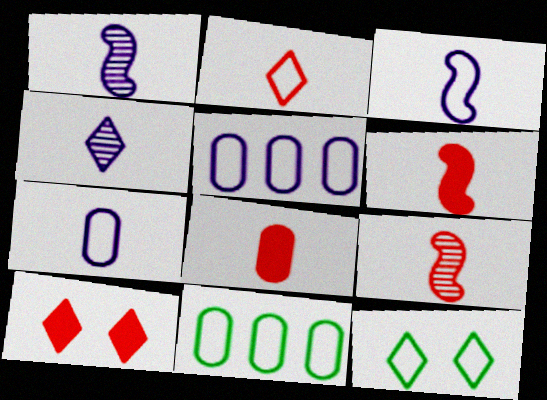[[1, 10, 11], 
[2, 8, 9]]